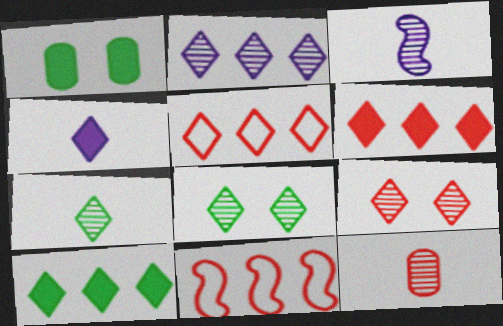[[1, 3, 5], 
[2, 5, 10], 
[2, 7, 9], 
[3, 7, 12], 
[4, 5, 8]]